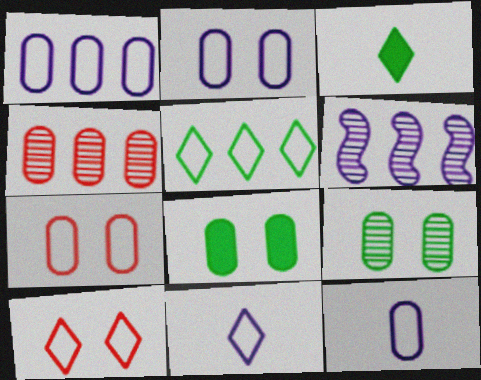[[1, 2, 12], 
[3, 6, 7], 
[4, 8, 12], 
[5, 10, 11]]